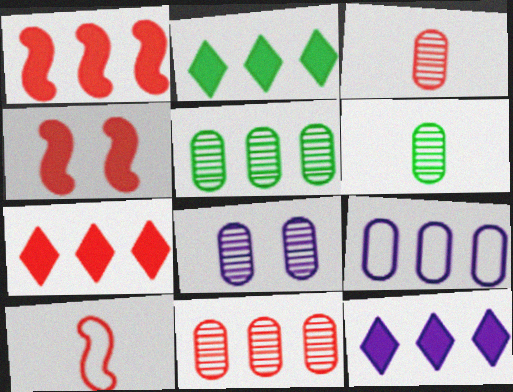[[2, 7, 12], 
[2, 8, 10], 
[3, 5, 8], 
[6, 8, 11]]